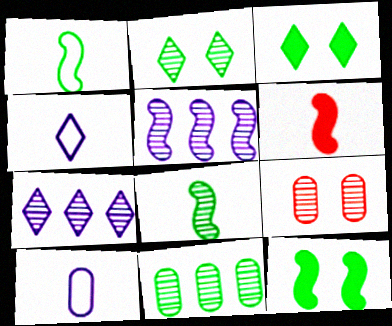[[1, 3, 11], 
[2, 8, 11], 
[7, 8, 9]]